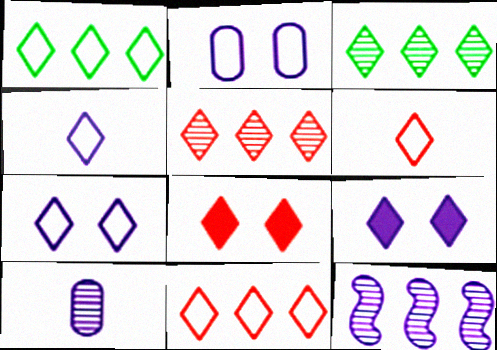[[1, 6, 7], 
[3, 4, 8], 
[3, 6, 9], 
[5, 6, 8]]